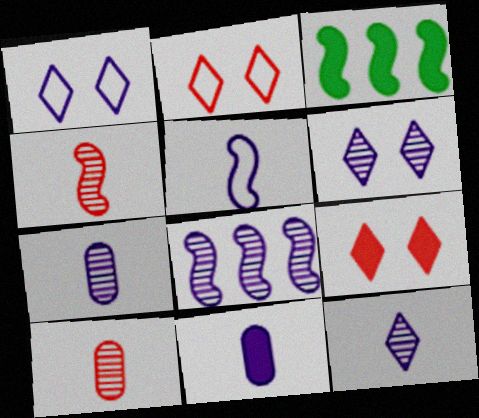[[1, 3, 10], 
[1, 8, 11], 
[2, 3, 7], 
[3, 9, 11], 
[5, 11, 12], 
[6, 7, 8]]